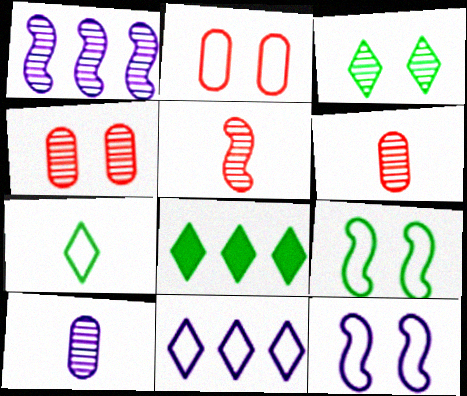[[1, 3, 6], 
[3, 7, 8], 
[6, 8, 12]]